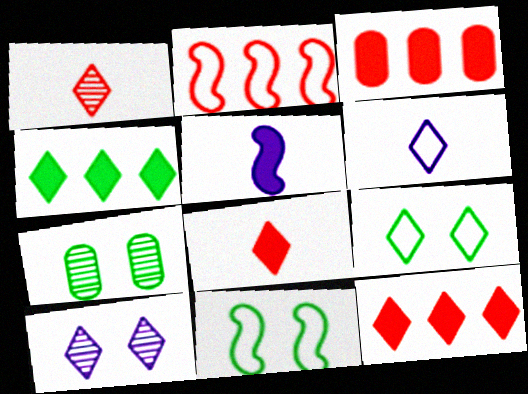[]